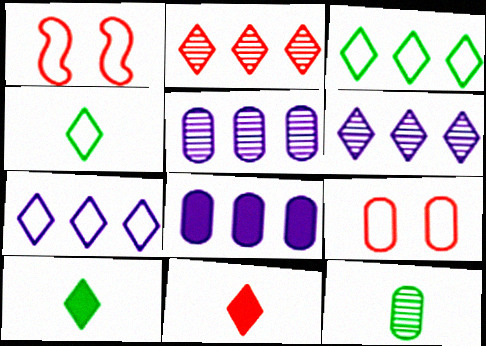[[1, 5, 10], 
[8, 9, 12]]